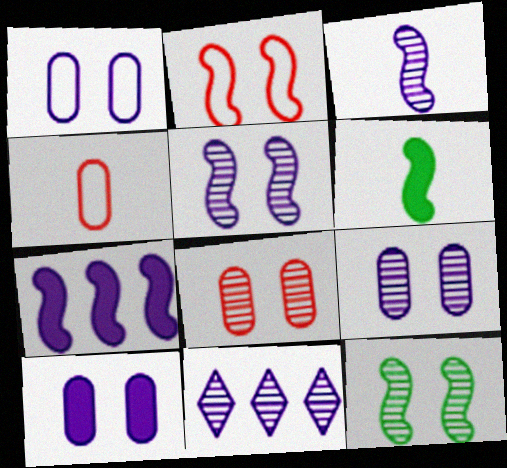[[1, 9, 10], 
[3, 9, 11]]